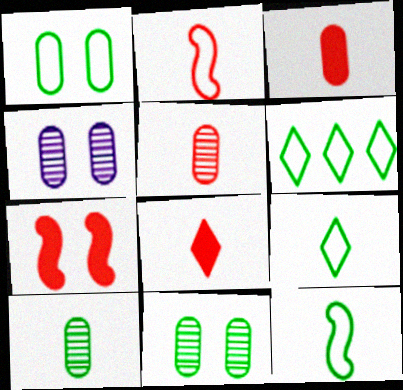[[1, 6, 12], 
[2, 5, 8]]